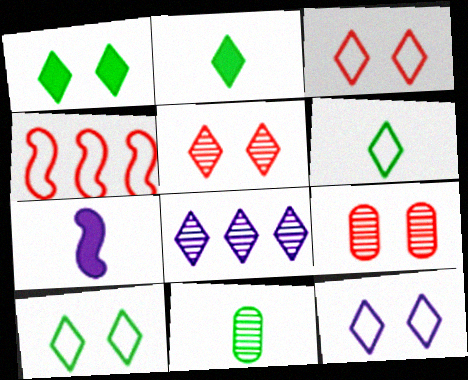[[1, 5, 12], 
[2, 3, 8], 
[3, 10, 12]]